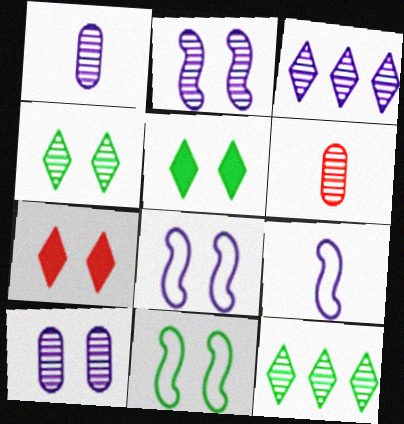[[1, 2, 3], 
[2, 6, 12], 
[7, 10, 11]]